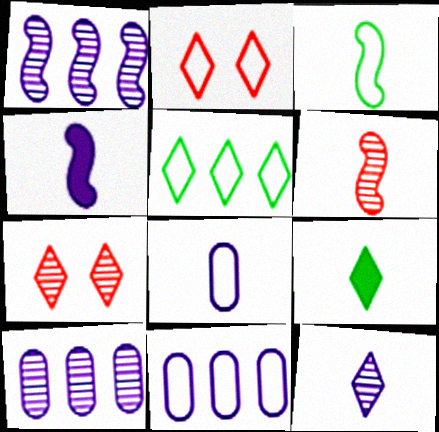[[2, 3, 11], 
[3, 4, 6], 
[4, 8, 12], 
[6, 8, 9]]